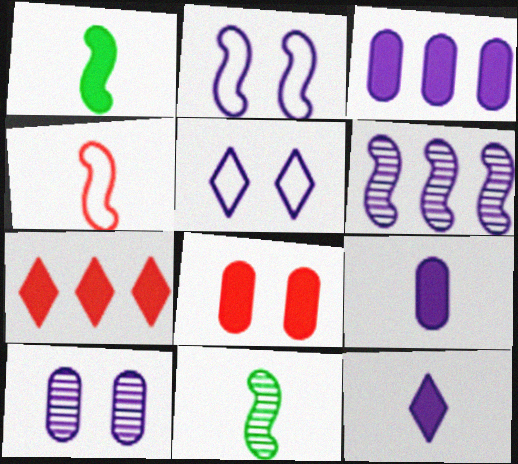[[5, 6, 9]]